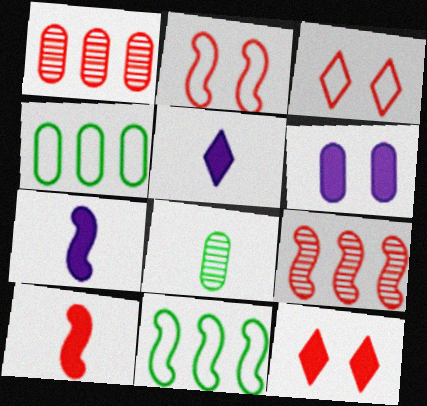[[1, 3, 10], 
[2, 9, 10]]